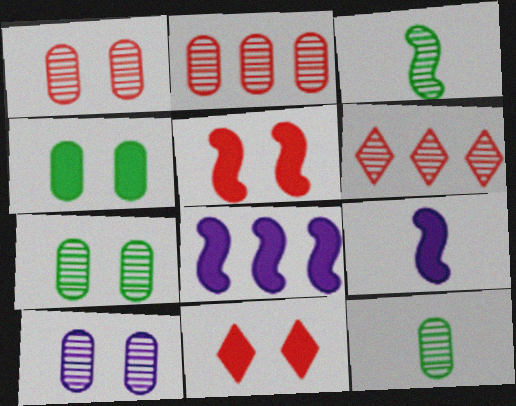[[1, 7, 10], 
[2, 10, 12], 
[3, 6, 10]]